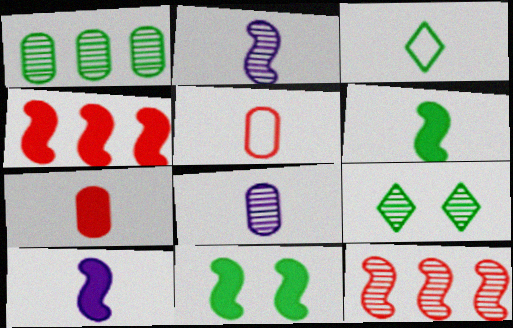[[1, 3, 11], 
[2, 3, 7], 
[4, 10, 11], 
[8, 9, 12]]